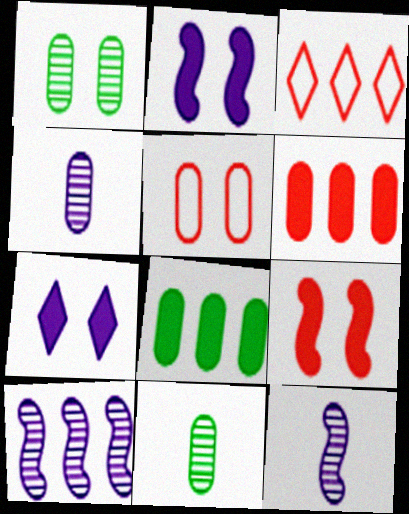[[2, 3, 11], 
[3, 8, 10], 
[4, 5, 8]]